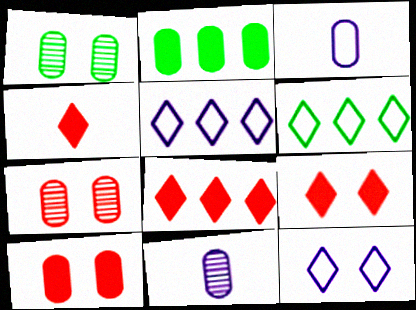[[2, 3, 7], 
[4, 8, 9]]